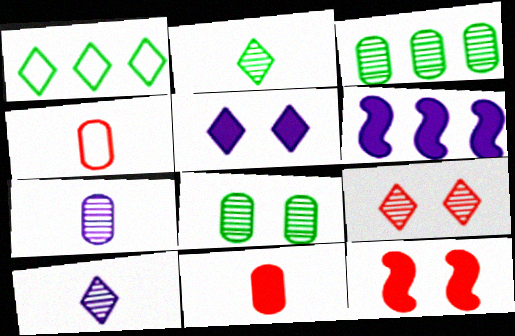[[1, 7, 12]]